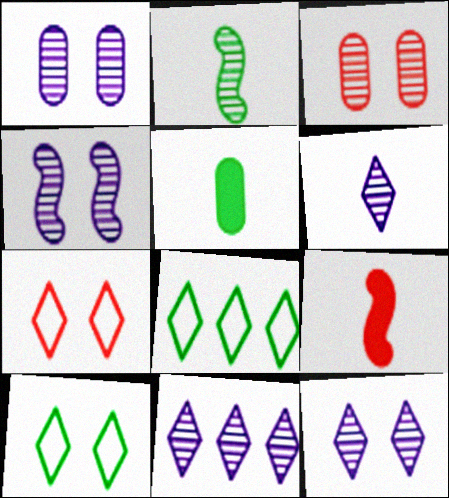[[1, 4, 12], 
[1, 8, 9], 
[2, 3, 11], 
[6, 11, 12]]